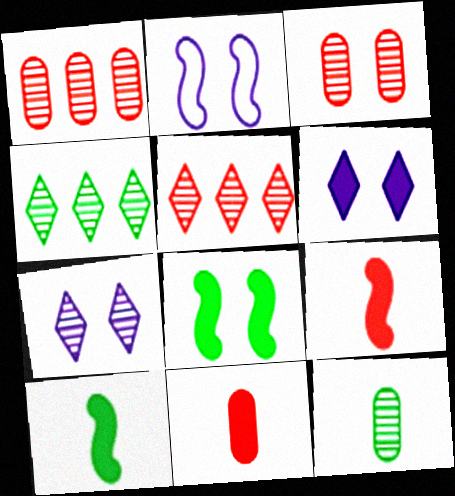[[2, 4, 11]]